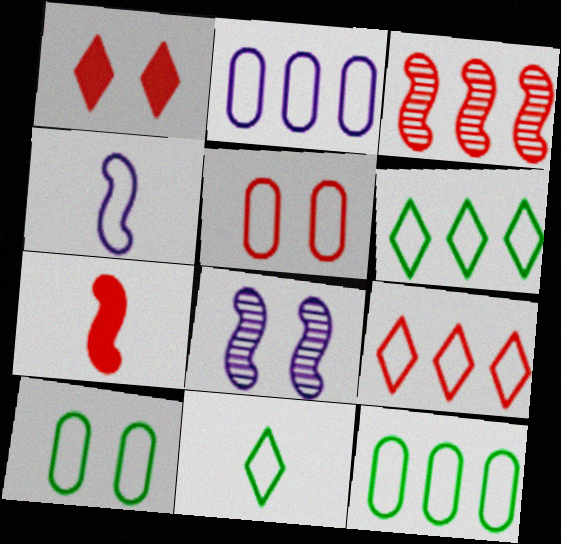[[1, 8, 10], 
[4, 5, 6], 
[4, 9, 10]]